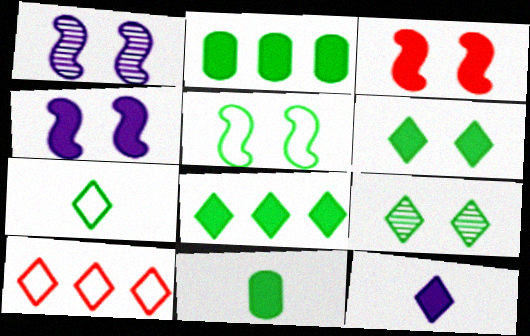[[1, 3, 5], 
[1, 10, 11], 
[2, 3, 12], 
[7, 8, 9], 
[9, 10, 12]]